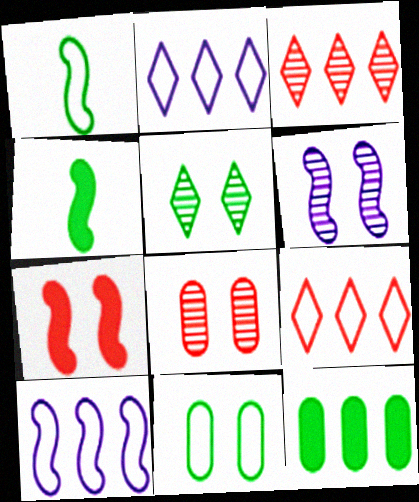[[1, 5, 12], 
[2, 4, 8], 
[3, 10, 12], 
[5, 6, 8]]